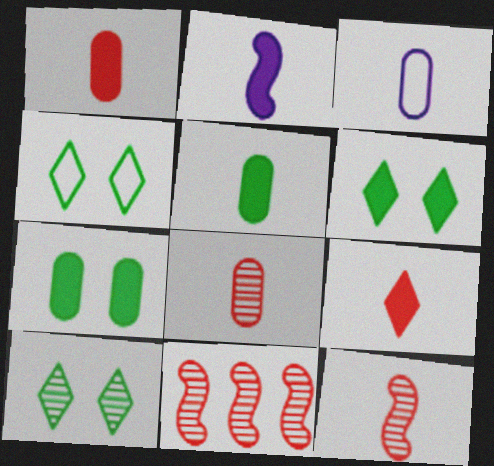[[2, 5, 9], 
[3, 5, 8], 
[3, 6, 11], 
[4, 6, 10]]